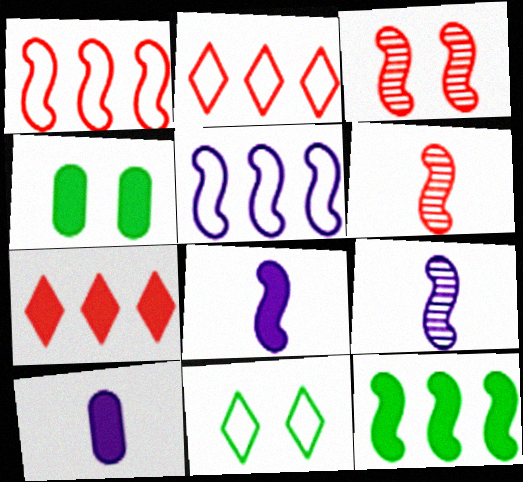[[2, 4, 9], 
[4, 7, 8]]